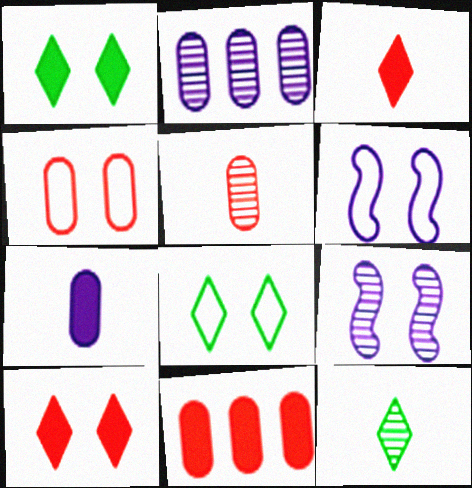[[1, 4, 9], 
[4, 5, 11], 
[4, 6, 8], 
[6, 11, 12]]